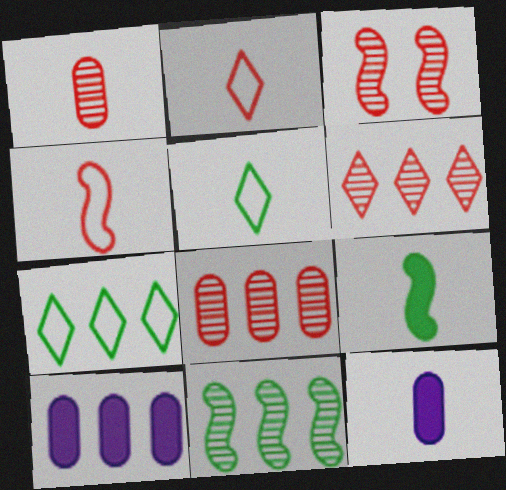[[1, 3, 6], 
[3, 5, 10], 
[3, 7, 12]]